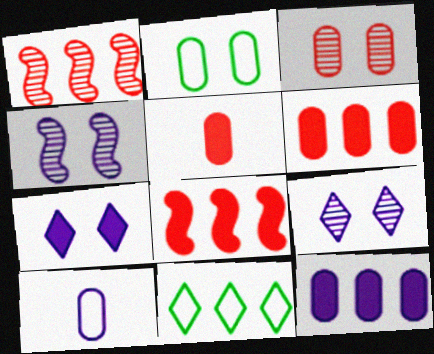[[1, 11, 12], 
[4, 5, 11]]